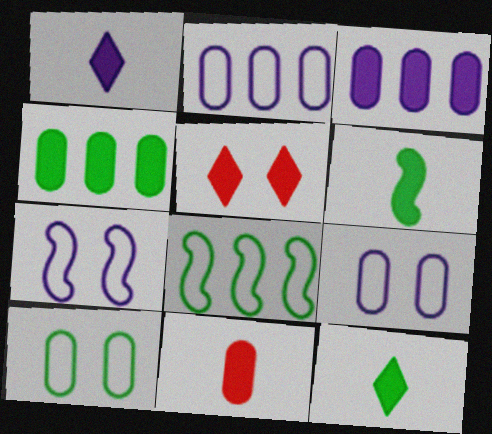[[1, 6, 11], 
[3, 5, 6]]